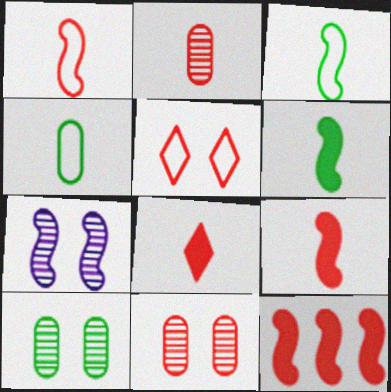[[1, 2, 8], 
[2, 5, 12], 
[3, 7, 12]]